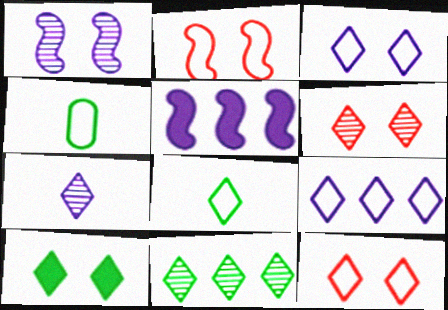[[2, 4, 9], 
[3, 6, 10], 
[4, 5, 6], 
[6, 7, 11], 
[8, 9, 12], 
[8, 10, 11]]